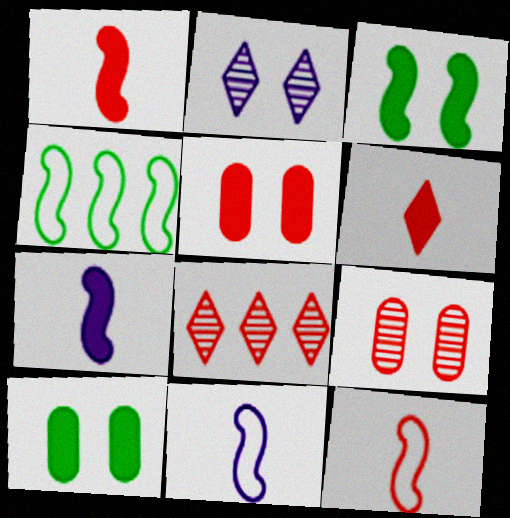[[5, 8, 12], 
[8, 10, 11]]